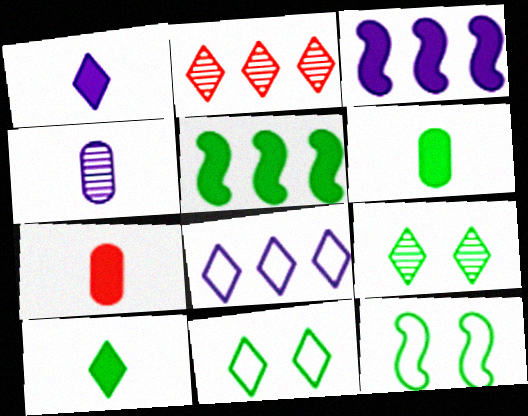[[1, 2, 11]]